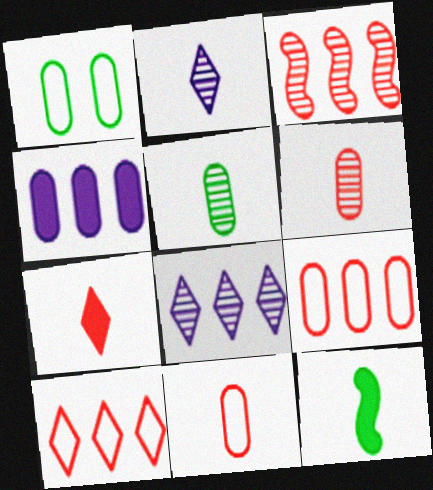[[1, 4, 6], 
[2, 11, 12]]